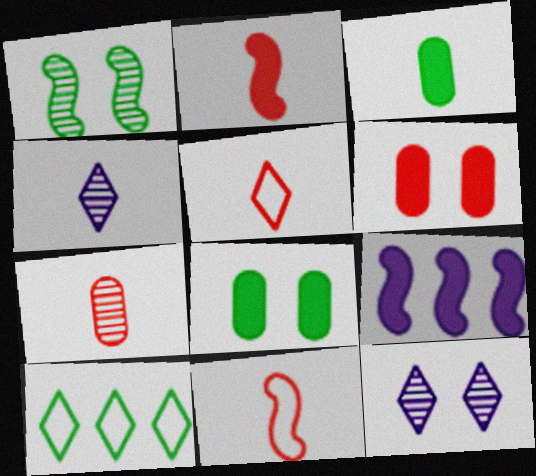[[1, 3, 10], 
[1, 9, 11], 
[2, 5, 7], 
[3, 4, 11]]